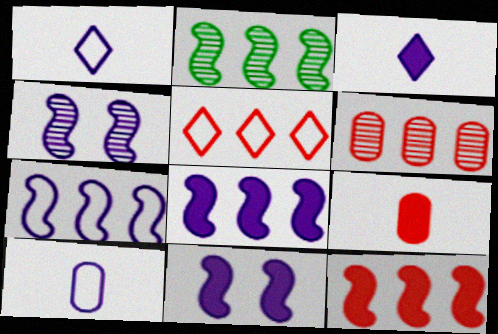[[2, 7, 12], 
[5, 6, 12]]